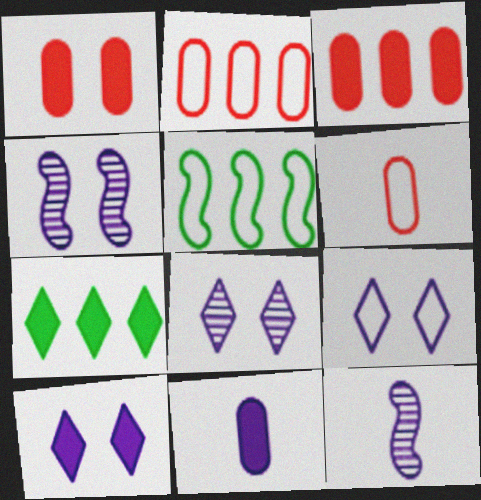[[4, 6, 7], 
[5, 6, 9], 
[8, 9, 10]]